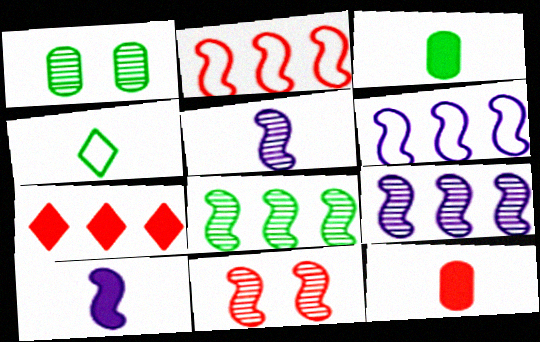[[4, 5, 12], 
[5, 8, 11]]